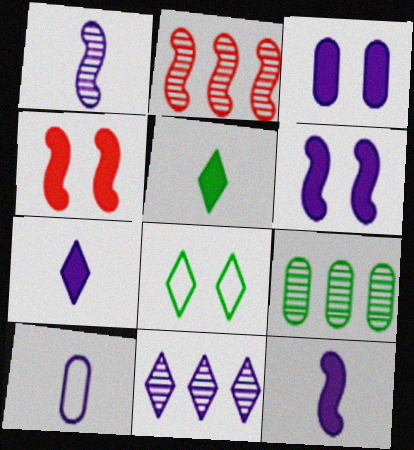[[1, 7, 10], 
[2, 9, 11], 
[6, 10, 11]]